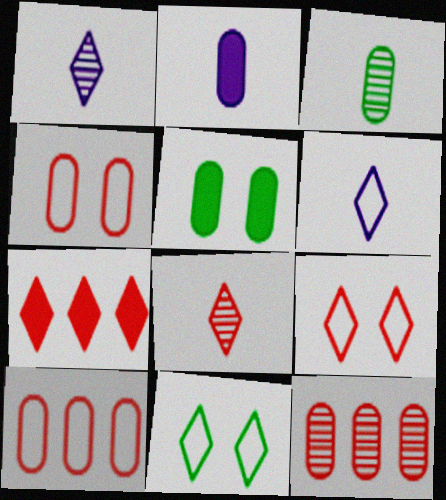[[1, 7, 11], 
[7, 8, 9]]